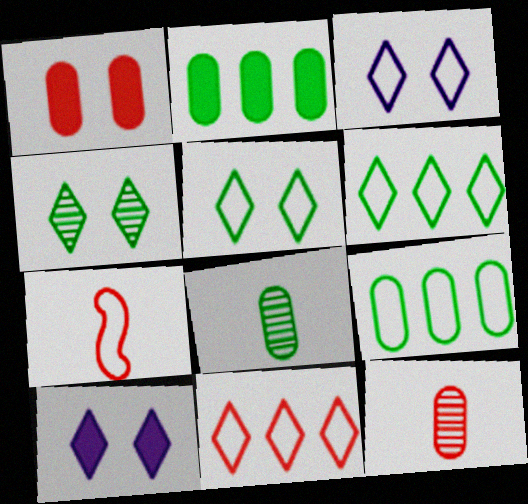[[3, 7, 9]]